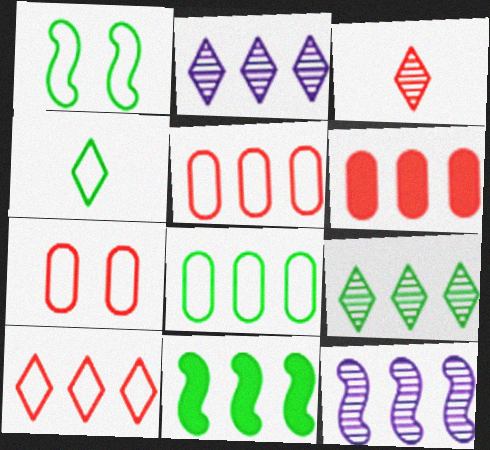[[1, 4, 8], 
[2, 5, 11], 
[8, 9, 11]]